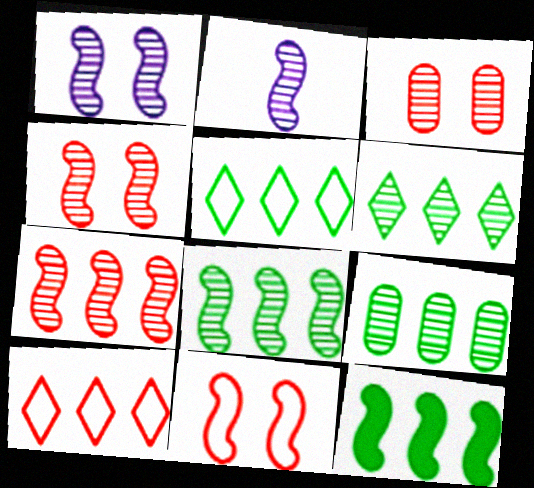[[2, 3, 6], 
[2, 4, 8], 
[2, 11, 12], 
[5, 9, 12], 
[6, 8, 9]]